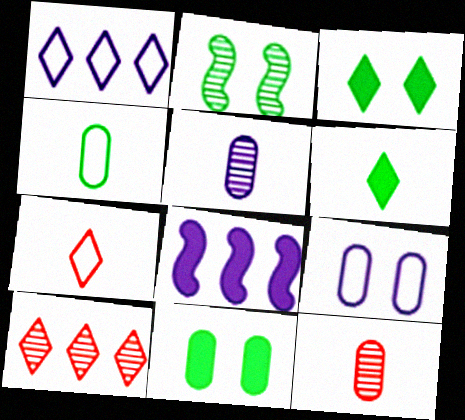[[2, 5, 10]]